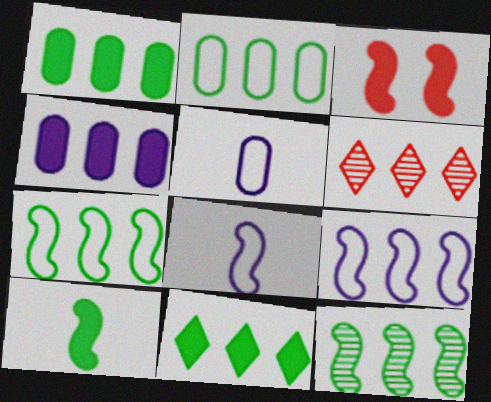[[1, 6, 9], 
[2, 11, 12], 
[3, 8, 12], 
[4, 6, 7]]